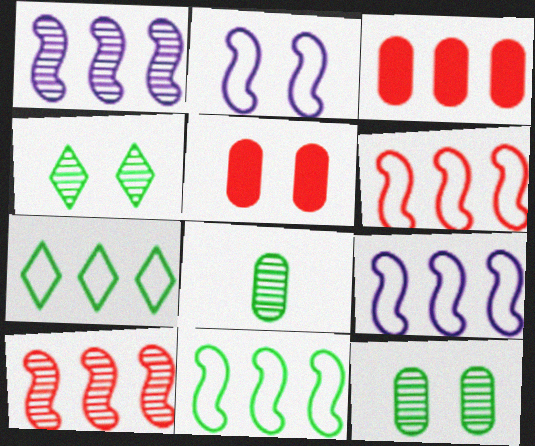[[1, 3, 7], 
[2, 4, 5], 
[6, 9, 11]]